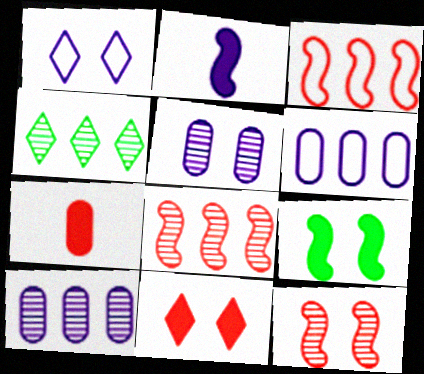[[1, 2, 10], 
[4, 8, 10]]